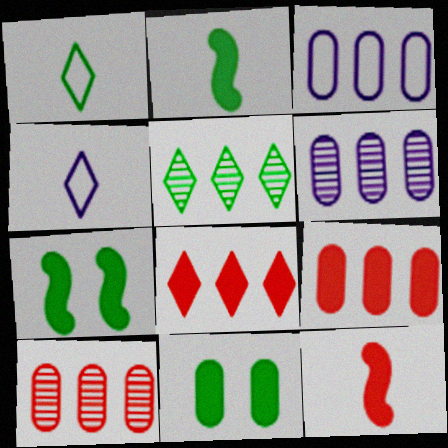[[4, 7, 10]]